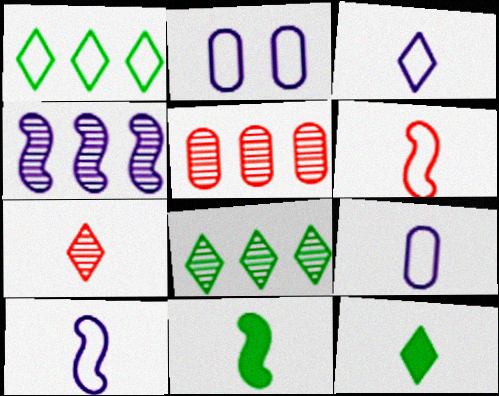[[1, 2, 6], 
[3, 7, 12], 
[3, 9, 10], 
[4, 5, 8], 
[7, 9, 11]]